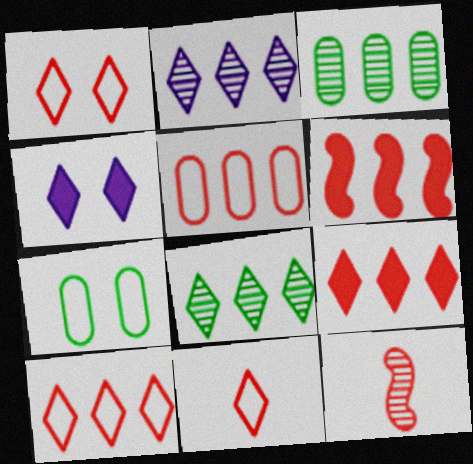[[1, 10, 11], 
[4, 8, 11]]